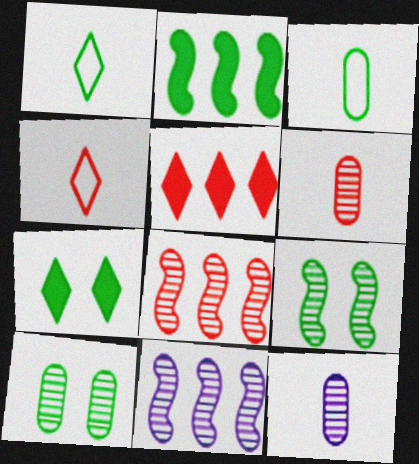[[1, 2, 10]]